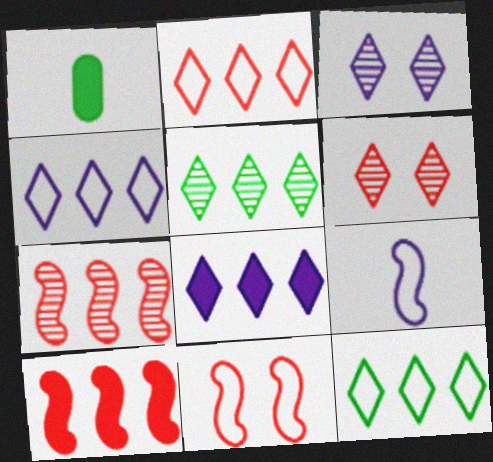[[2, 4, 12], 
[2, 5, 8]]